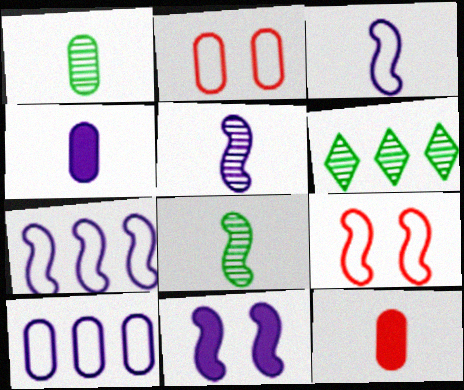[[4, 6, 9], 
[5, 7, 11]]